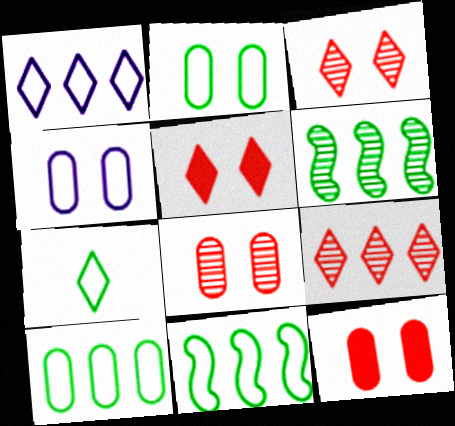[[2, 7, 11]]